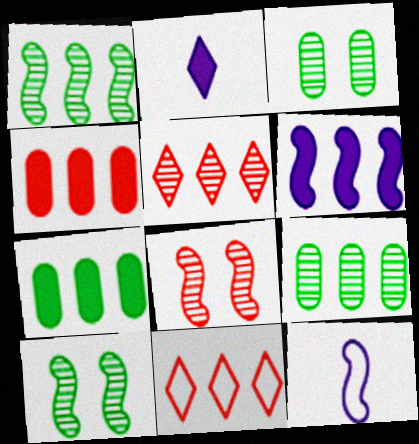[[6, 9, 11]]